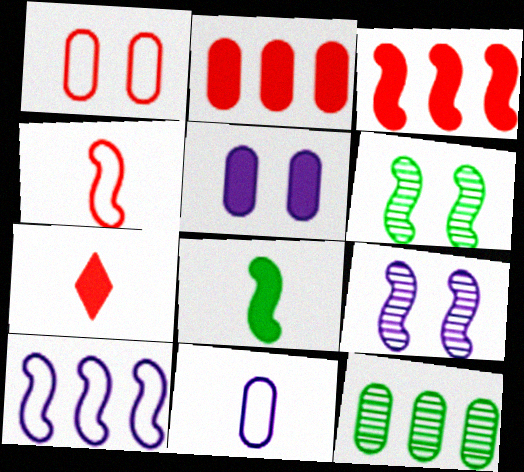[]